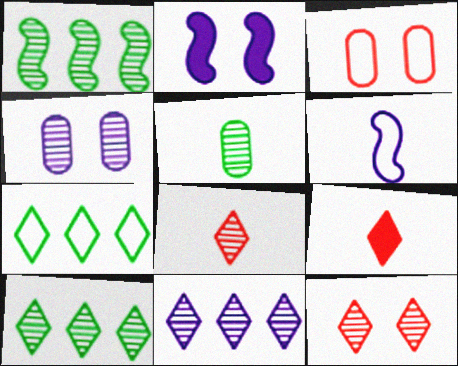[[1, 4, 8], 
[3, 6, 7], 
[5, 6, 9]]